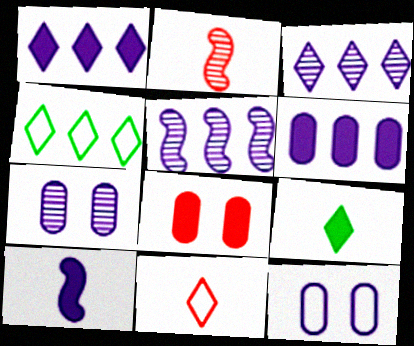[[3, 10, 12]]